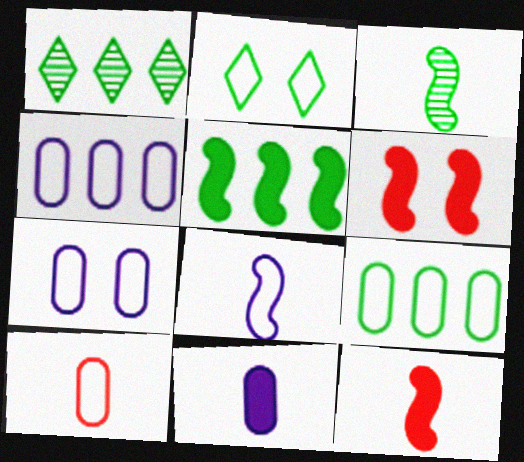[[1, 5, 9], 
[1, 7, 12], 
[3, 8, 12], 
[7, 9, 10]]